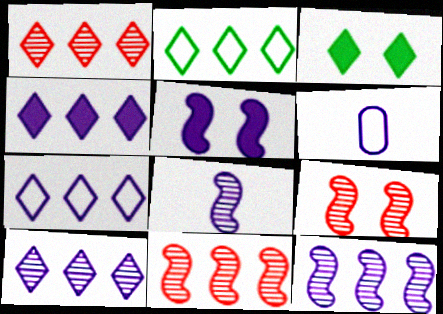[[1, 2, 4], 
[3, 6, 11], 
[4, 7, 10], 
[5, 6, 10]]